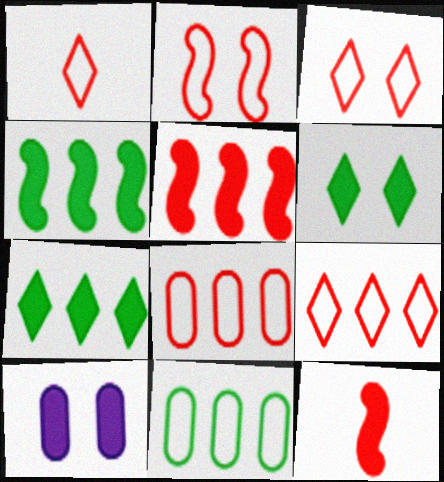[[1, 2, 8], 
[1, 3, 9], 
[7, 10, 12]]